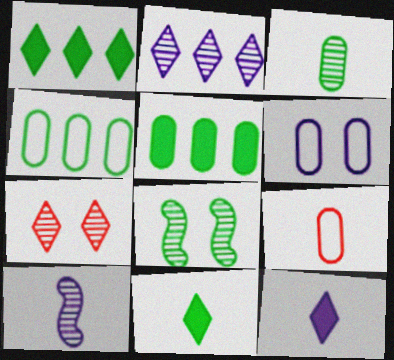[[4, 6, 9], 
[4, 8, 11], 
[9, 10, 11]]